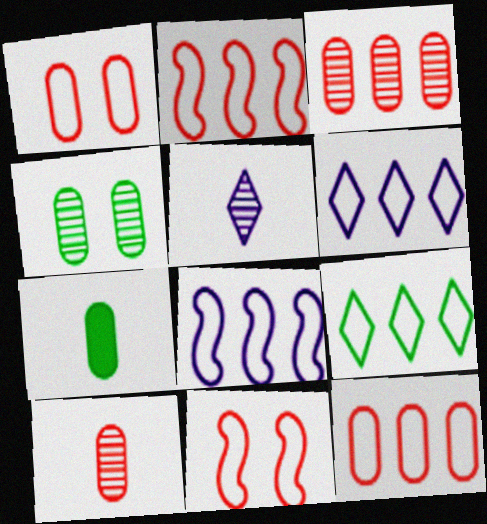[[8, 9, 12]]